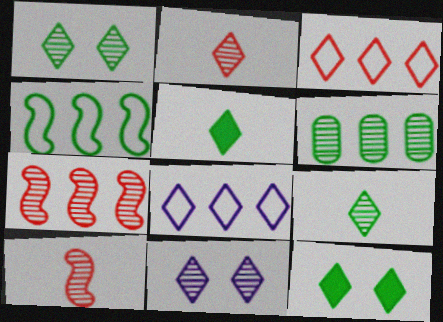[[2, 8, 12], 
[3, 5, 11], 
[6, 10, 11]]